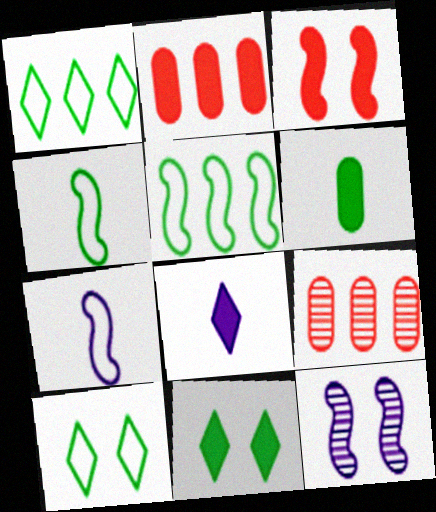[[7, 9, 11]]